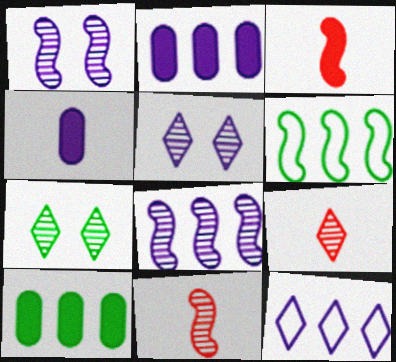[[1, 3, 6], 
[1, 4, 12], 
[2, 8, 12]]